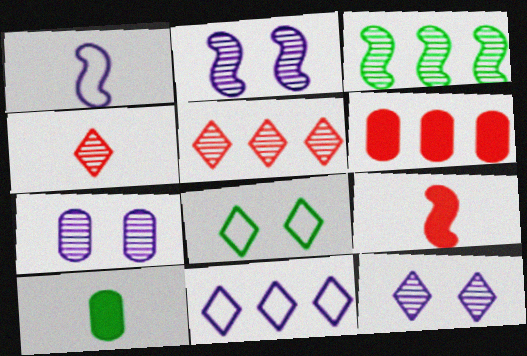[[1, 4, 10], 
[2, 7, 12], 
[3, 4, 7], 
[3, 6, 11], 
[3, 8, 10]]